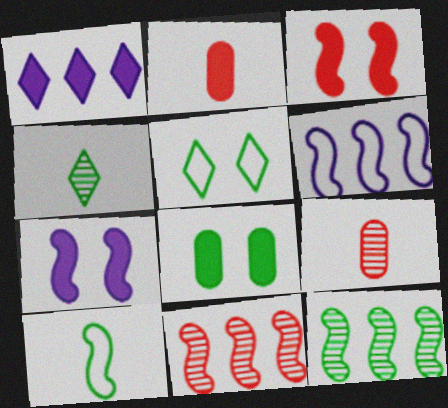[[7, 10, 11]]